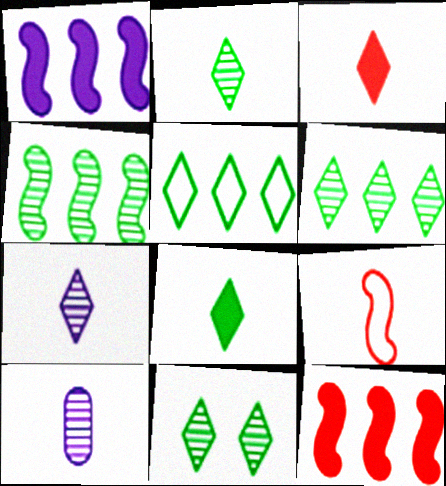[[2, 6, 11], 
[5, 8, 11], 
[8, 9, 10]]